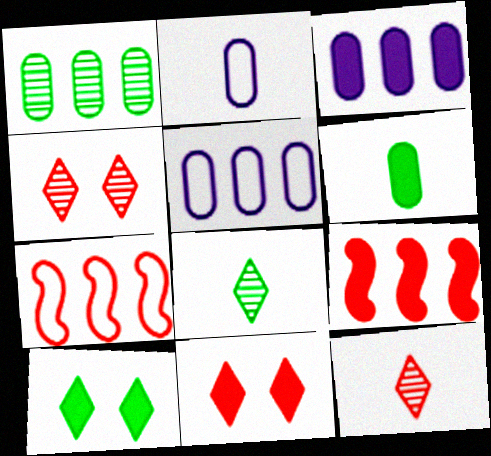[]